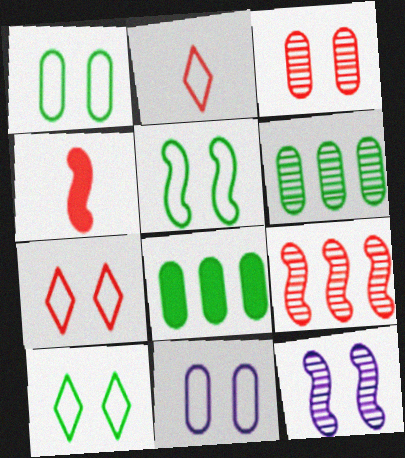[[1, 5, 10], 
[2, 8, 12], 
[5, 7, 11]]